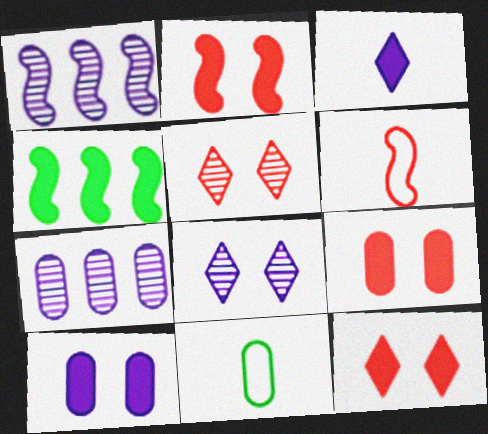[[1, 11, 12], 
[2, 9, 12], 
[3, 4, 9], 
[7, 9, 11]]